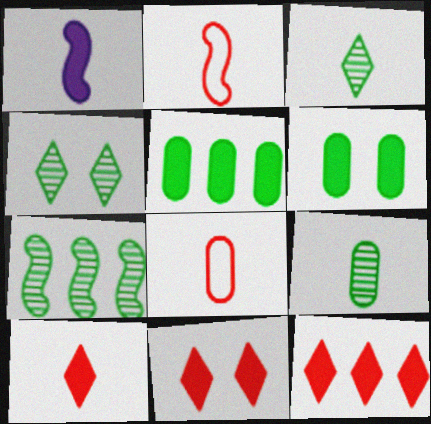[[1, 3, 8], 
[1, 5, 11], 
[1, 6, 12], 
[4, 7, 9], 
[10, 11, 12]]